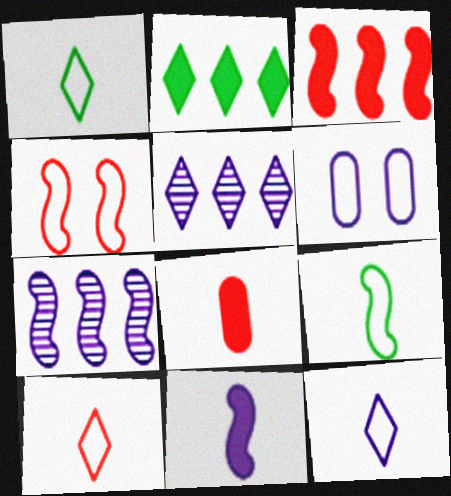[[1, 10, 12], 
[5, 6, 11]]